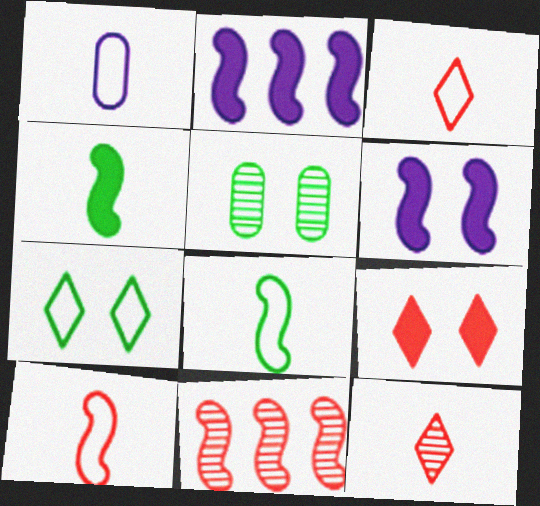[[1, 3, 8], 
[1, 4, 12], 
[2, 3, 5], 
[6, 8, 11]]